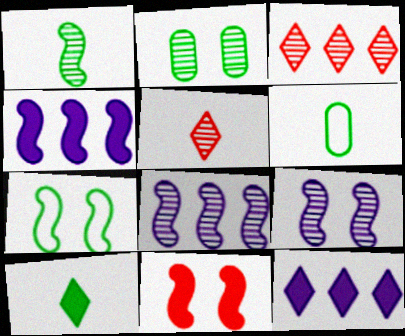[[1, 6, 10], 
[2, 5, 8], 
[7, 9, 11]]